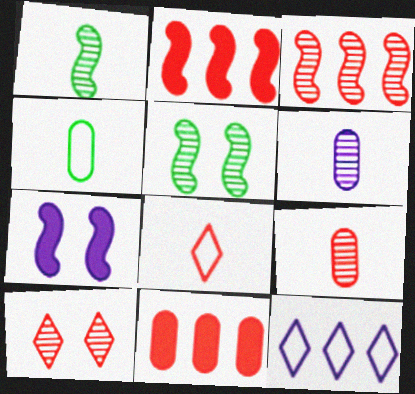[[3, 9, 10], 
[6, 7, 12]]